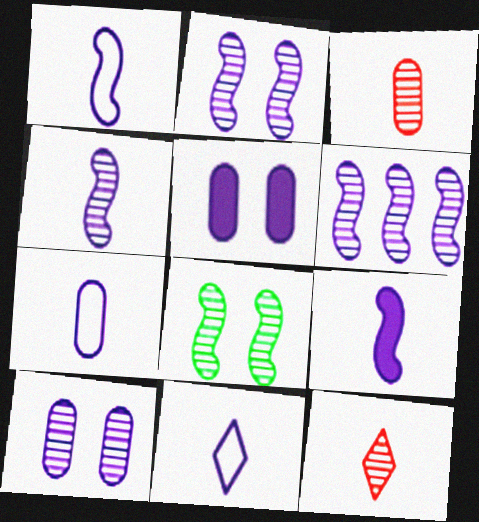[[1, 4, 9], 
[1, 7, 11], 
[2, 4, 6], 
[5, 6, 11]]